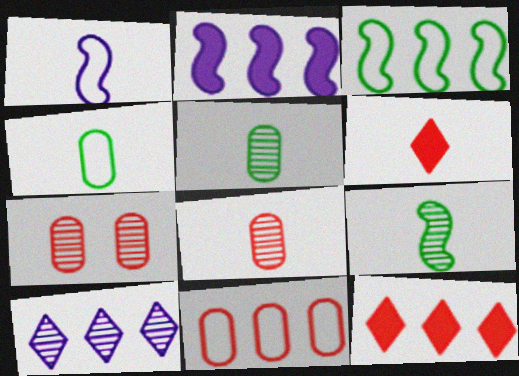[[1, 5, 6], 
[7, 9, 10]]